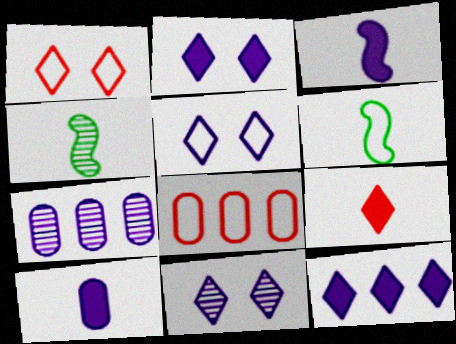[[2, 4, 8], 
[2, 5, 11], 
[3, 5, 7], 
[5, 6, 8]]